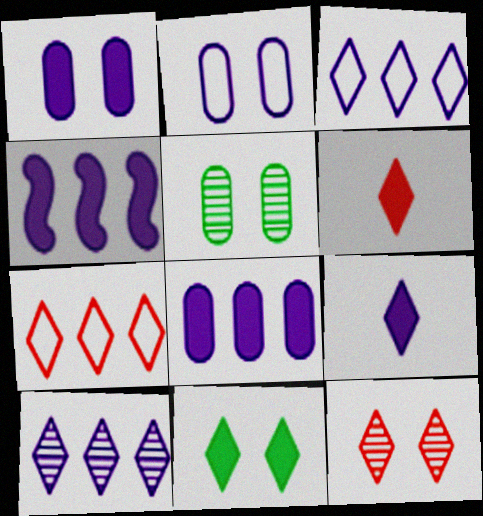[[1, 4, 9], 
[6, 7, 12]]